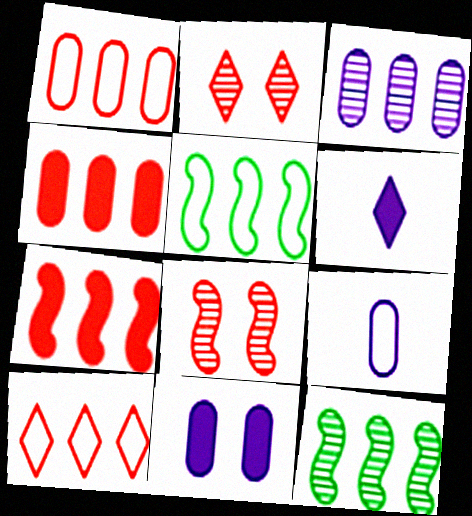[[3, 9, 11]]